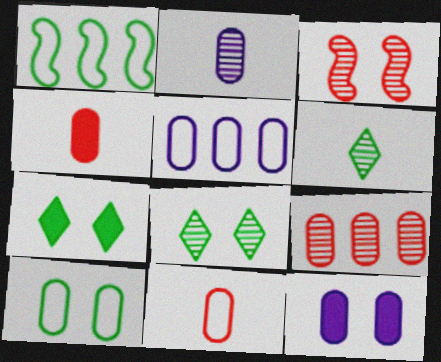[[2, 5, 12], 
[5, 10, 11]]